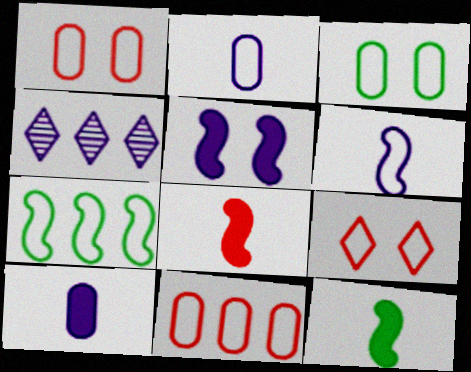[[1, 4, 12], 
[2, 3, 11], 
[2, 4, 5], 
[2, 7, 9], 
[3, 4, 8]]